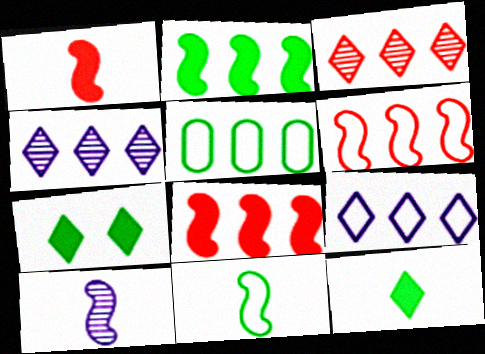[[1, 10, 11], 
[4, 5, 8], 
[5, 6, 9]]